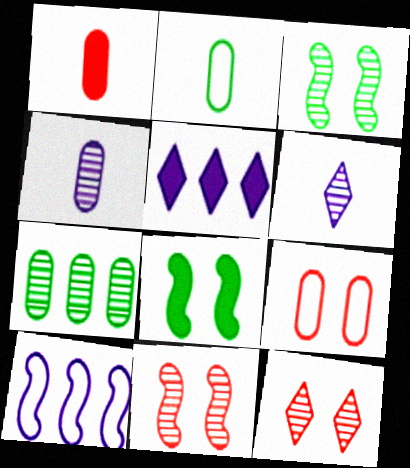[[1, 2, 4], 
[1, 5, 8], 
[2, 5, 11], 
[6, 7, 11]]